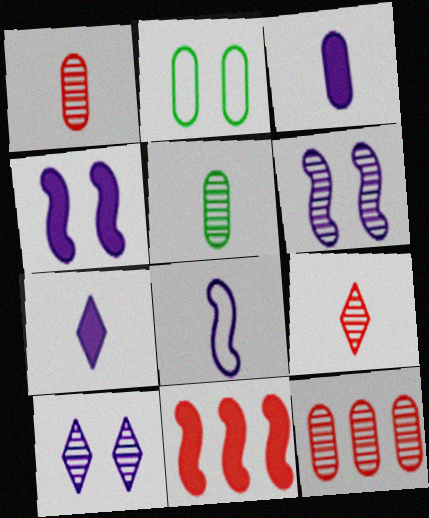[[2, 3, 12]]